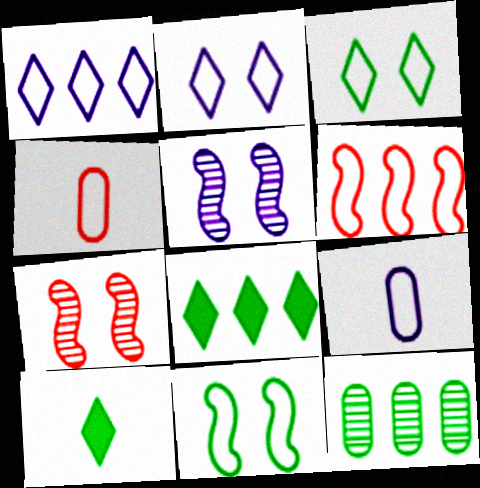[[1, 4, 11], 
[3, 6, 9], 
[4, 5, 8], 
[7, 8, 9], 
[10, 11, 12]]